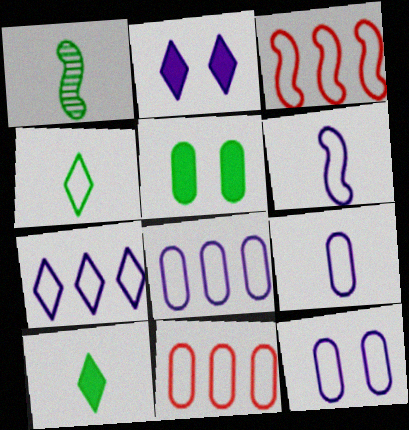[[1, 2, 11], 
[3, 4, 12], 
[6, 7, 12], 
[8, 9, 12]]